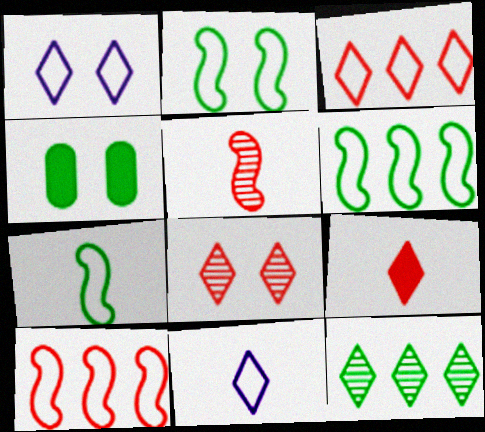[[1, 9, 12], 
[2, 6, 7], 
[3, 8, 9], 
[4, 7, 12]]